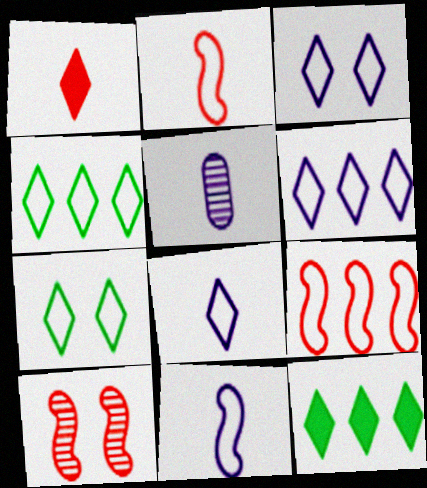[[3, 6, 8]]